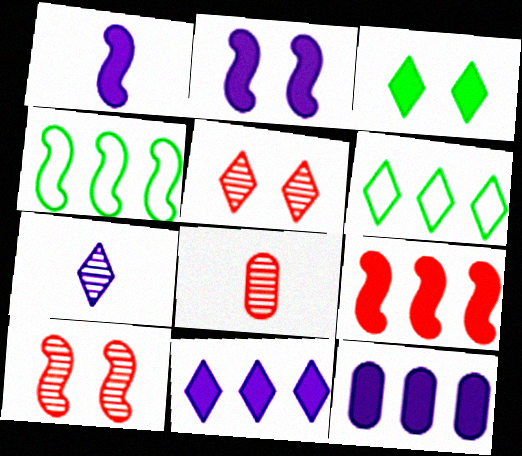[[1, 4, 10], 
[2, 6, 8]]